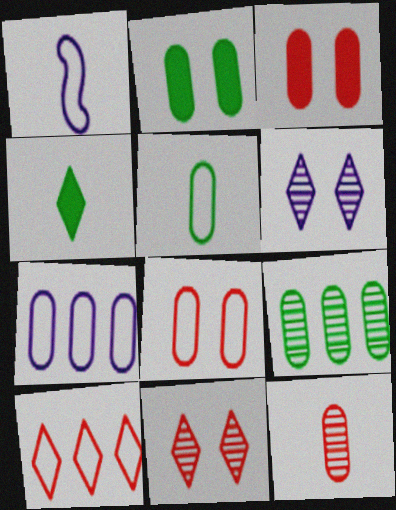[[1, 4, 12], 
[2, 5, 9], 
[2, 7, 12], 
[4, 6, 10], 
[5, 7, 8]]